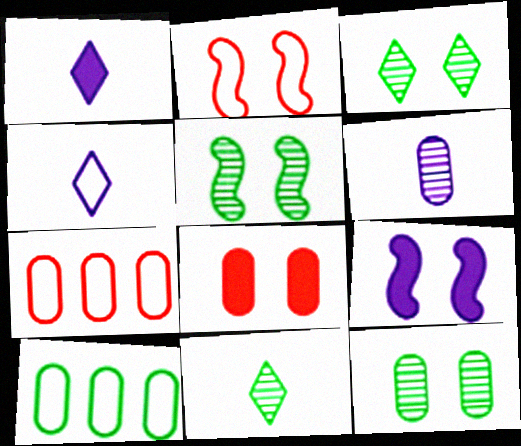[[1, 5, 7], 
[2, 4, 10], 
[2, 5, 9], 
[3, 5, 12], 
[6, 8, 10], 
[7, 9, 11]]